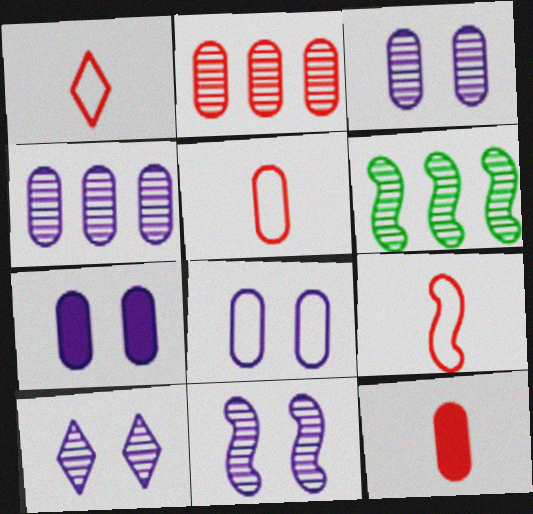[[1, 5, 9], 
[1, 6, 7], 
[3, 7, 8], 
[3, 10, 11]]